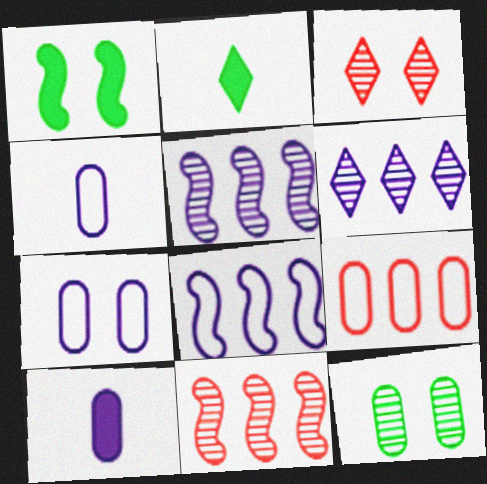[[1, 3, 7], 
[2, 7, 11], 
[9, 10, 12]]